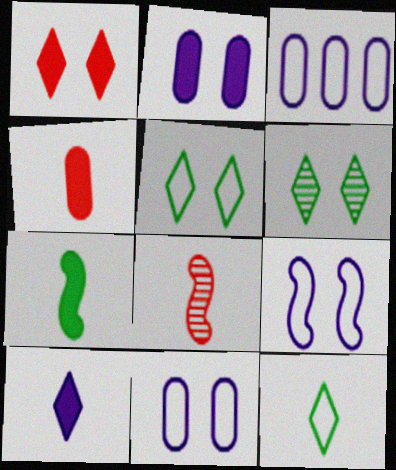[[4, 7, 10]]